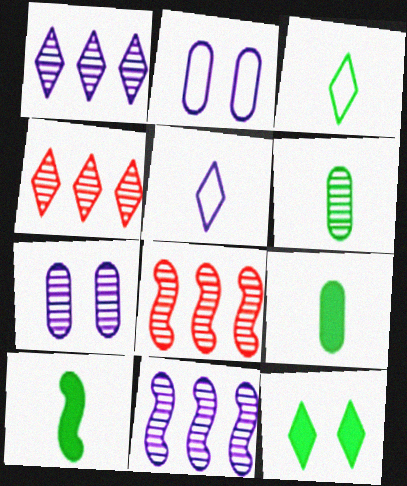[[2, 4, 10], 
[3, 6, 10], 
[4, 5, 12]]